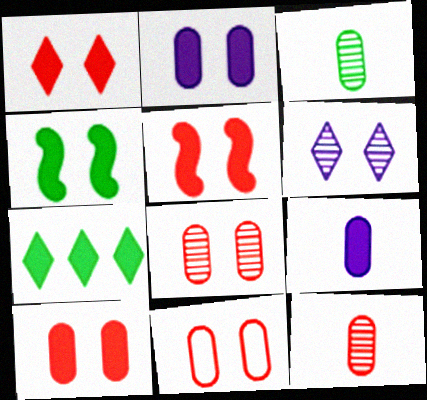[[1, 2, 4], 
[1, 5, 10], 
[4, 6, 11], 
[5, 7, 9], 
[8, 10, 11]]